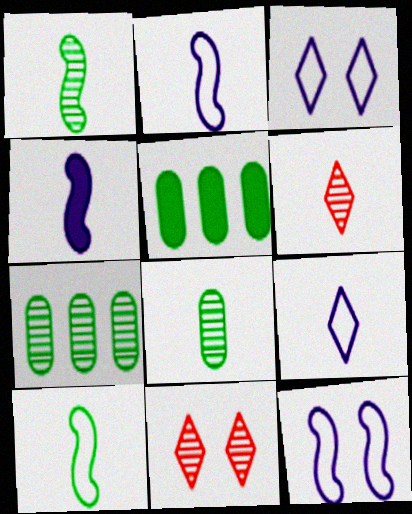[[2, 5, 11], 
[5, 6, 12]]